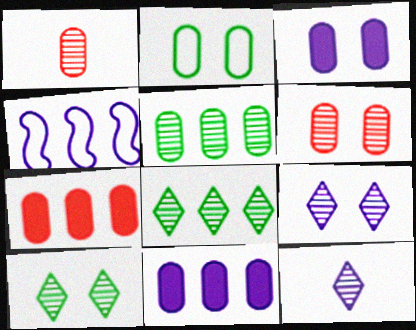[[1, 2, 11], 
[2, 3, 6], 
[3, 4, 12], 
[4, 7, 8]]